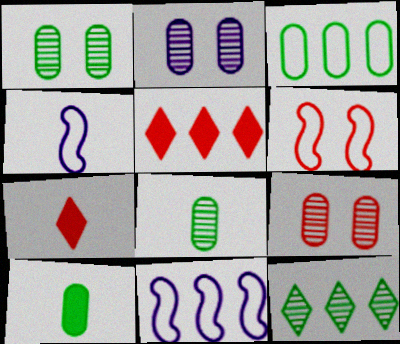[[1, 2, 9], 
[1, 3, 10], 
[1, 4, 5], 
[1, 7, 11], 
[4, 7, 8]]